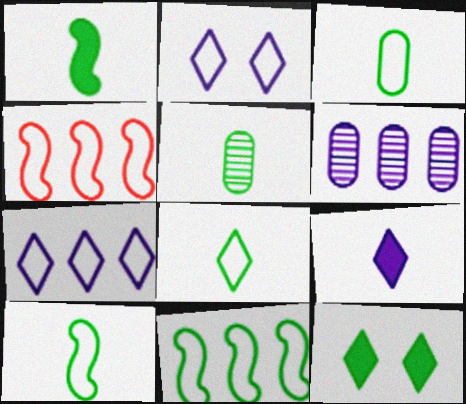[[1, 5, 8], 
[2, 3, 4], 
[3, 8, 10], 
[5, 11, 12]]